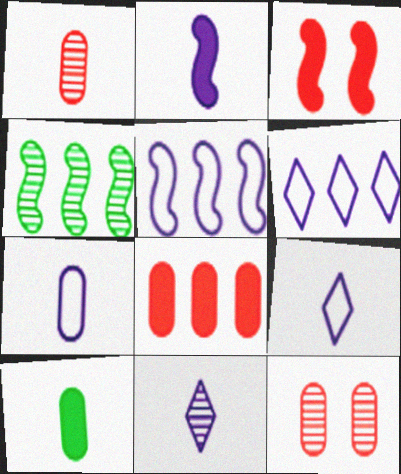[[1, 7, 10], 
[2, 7, 11], 
[4, 6, 8], 
[4, 11, 12]]